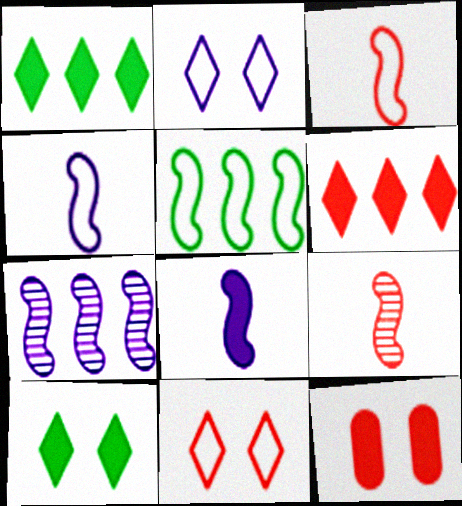[[1, 8, 12]]